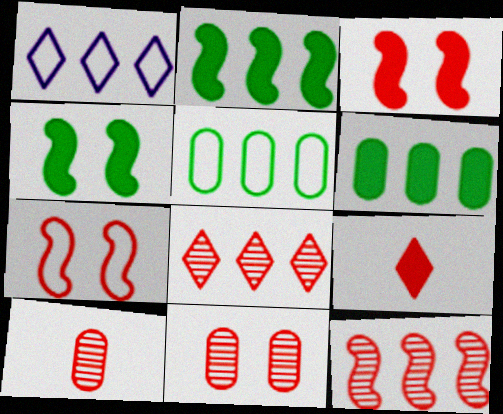[[1, 4, 10], 
[1, 6, 12]]